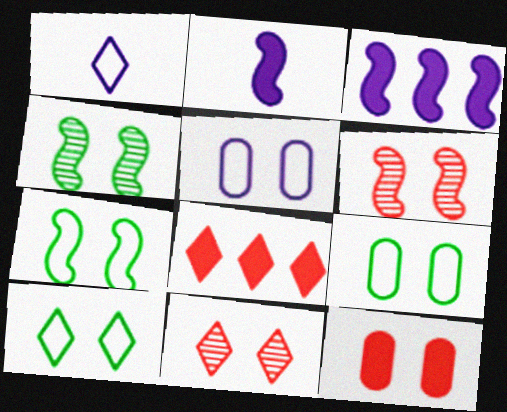[[7, 9, 10]]